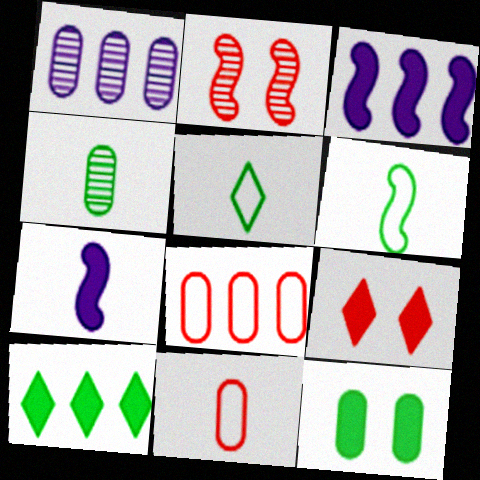[[1, 6, 9], 
[1, 11, 12], 
[2, 3, 6]]